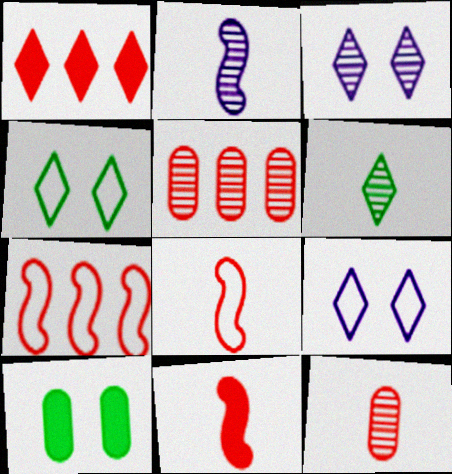[[1, 5, 7], 
[1, 6, 9], 
[2, 6, 12]]